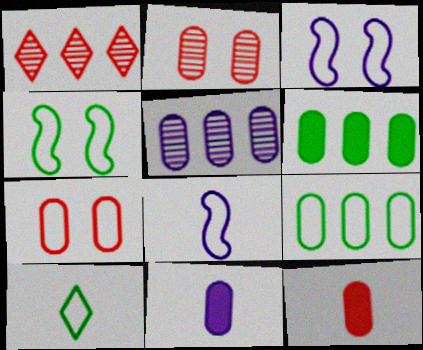[[1, 4, 11], 
[2, 9, 11], 
[4, 9, 10]]